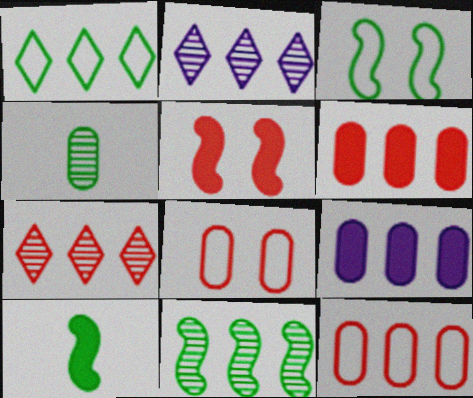[[2, 8, 10], 
[3, 10, 11], 
[4, 8, 9]]